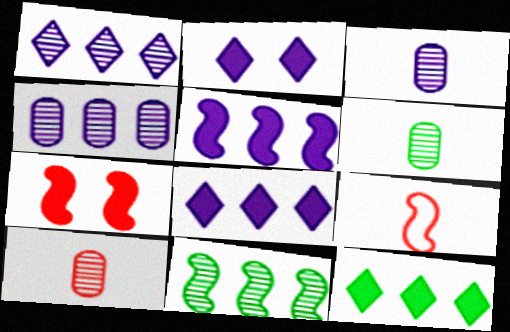[[3, 6, 10]]